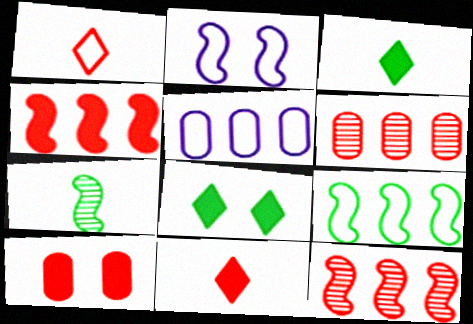[[1, 10, 12], 
[2, 3, 6], 
[2, 4, 7], 
[4, 10, 11]]